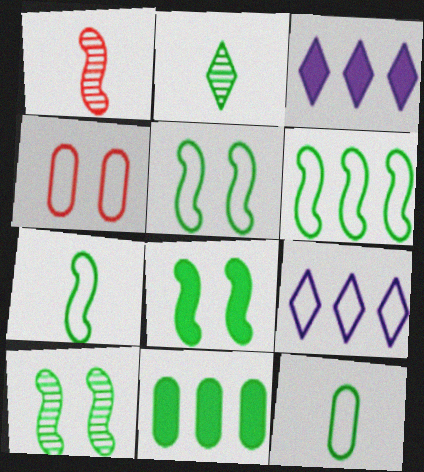[[2, 5, 11], 
[4, 7, 9], 
[5, 6, 7], 
[5, 8, 10]]